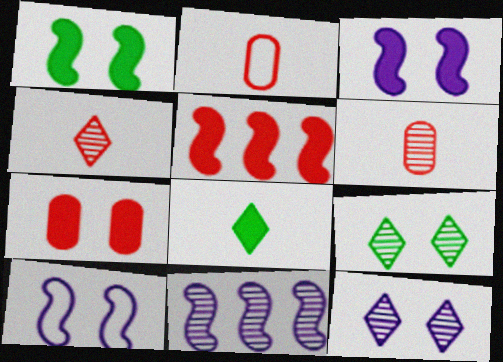[[6, 9, 11], 
[7, 9, 10]]